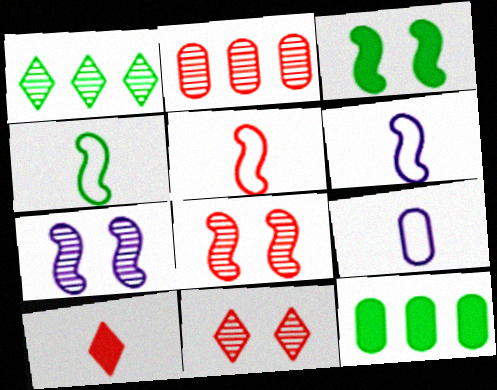[[4, 5, 6], 
[6, 11, 12]]